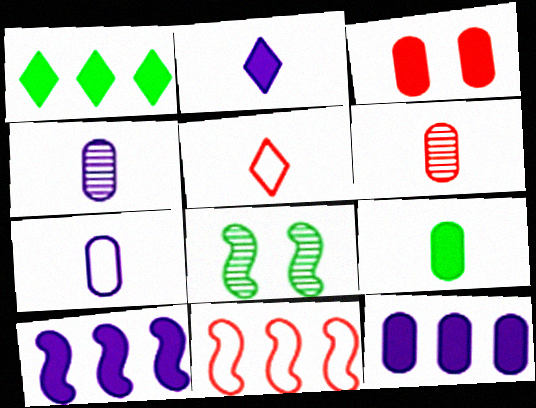[[3, 9, 12], 
[5, 8, 12], 
[6, 7, 9]]